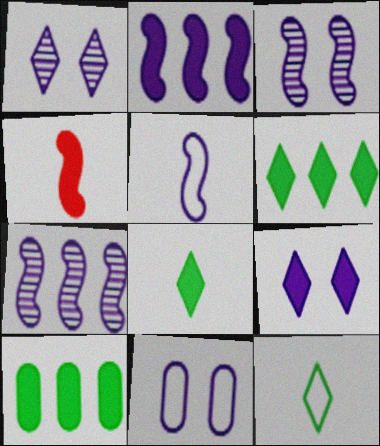[[2, 3, 5], 
[3, 9, 11], 
[4, 9, 10]]